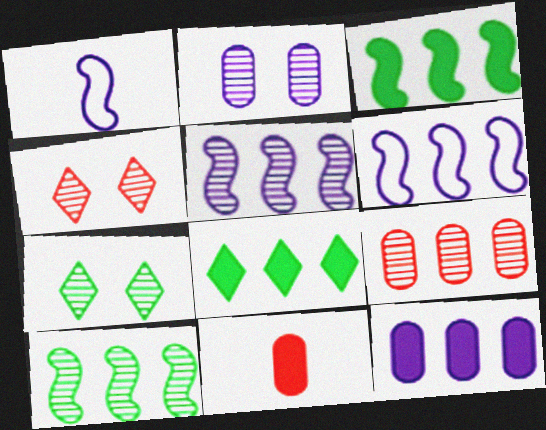[[6, 7, 11], 
[6, 8, 9]]